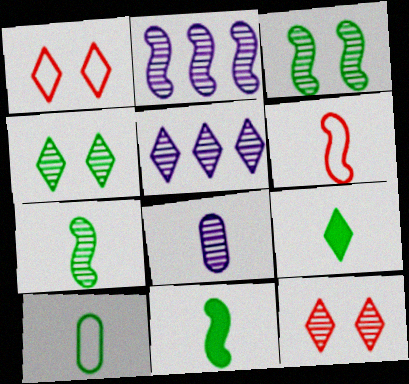[[1, 5, 9], 
[6, 8, 9], 
[7, 9, 10]]